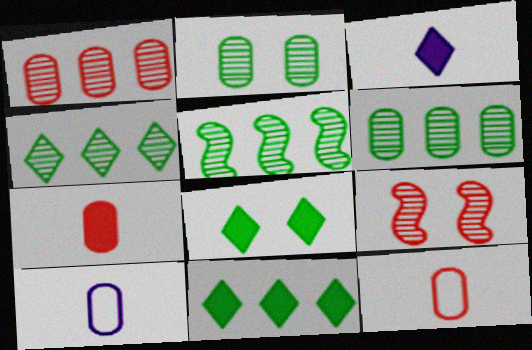[[4, 5, 6], 
[9, 10, 11]]